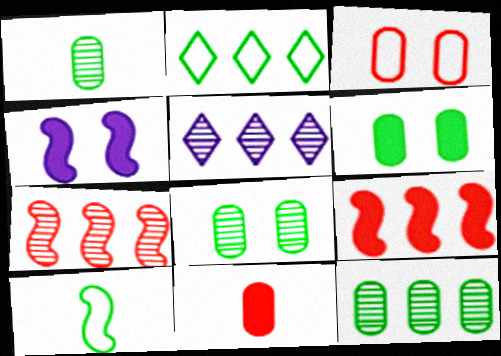[[1, 8, 12], 
[4, 7, 10], 
[5, 7, 12]]